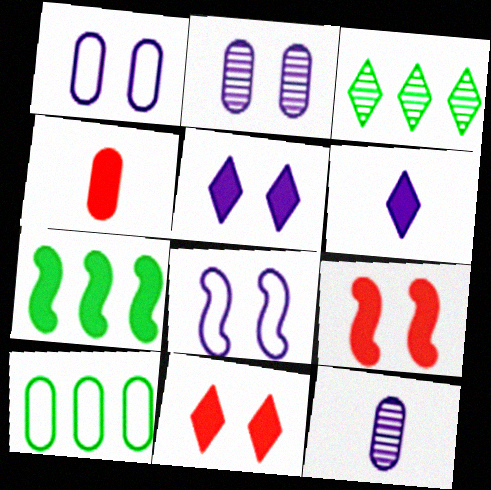[[2, 4, 10], 
[2, 5, 8], 
[3, 4, 8], 
[3, 7, 10], 
[4, 5, 7]]